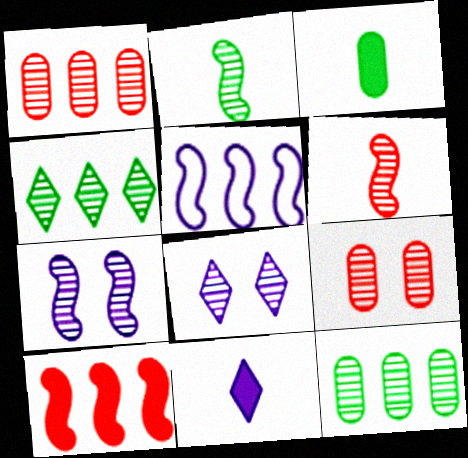[[1, 2, 8], 
[6, 8, 12]]